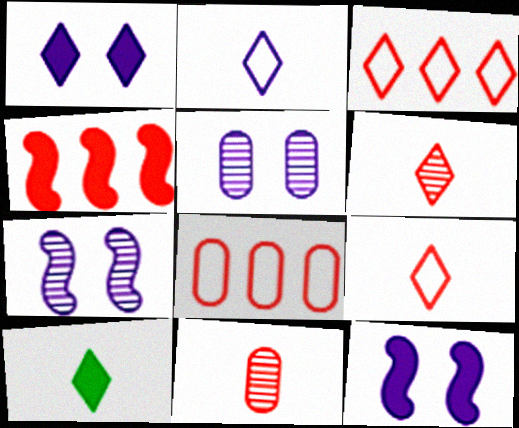[[2, 6, 10], 
[7, 8, 10]]